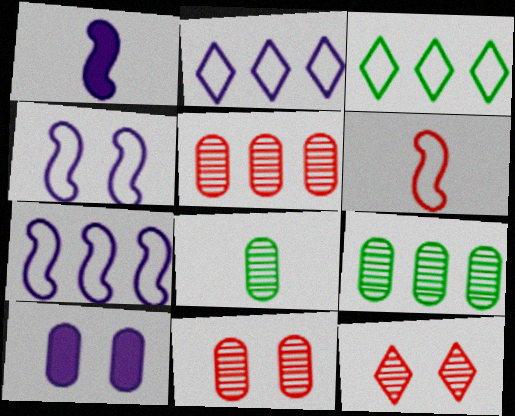[[1, 3, 11]]